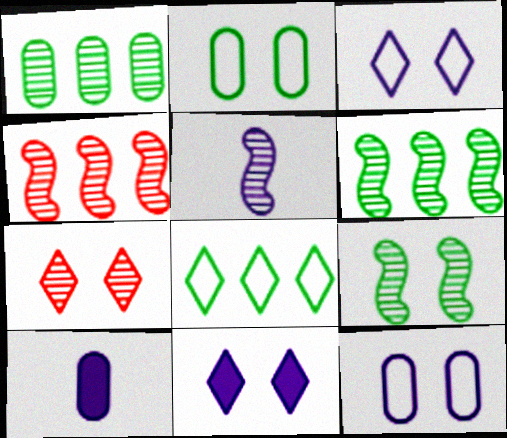[[1, 5, 7], 
[4, 5, 9]]